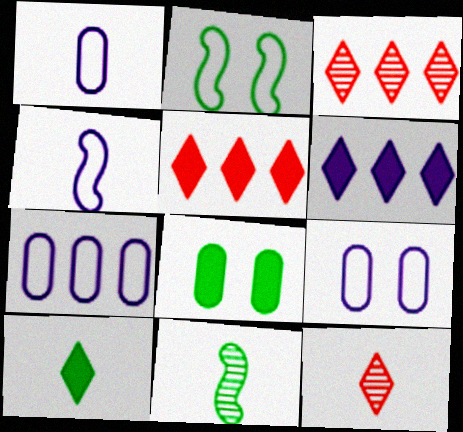[[1, 7, 9], 
[3, 4, 8], 
[5, 9, 11]]